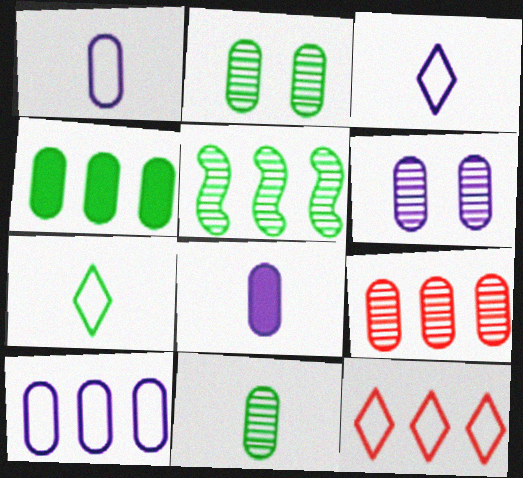[[4, 9, 10], 
[6, 8, 10], 
[6, 9, 11]]